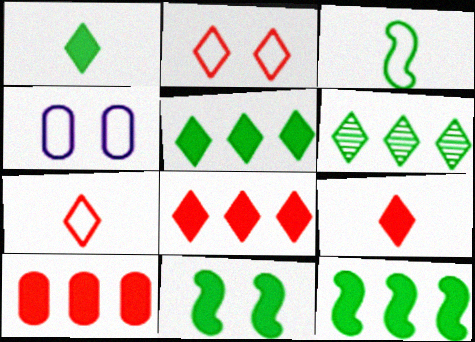[]